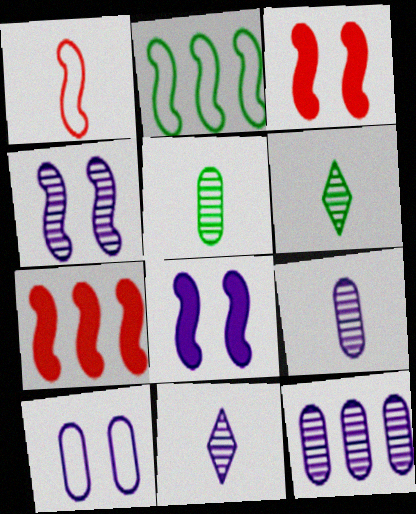[[4, 11, 12], 
[6, 7, 10]]